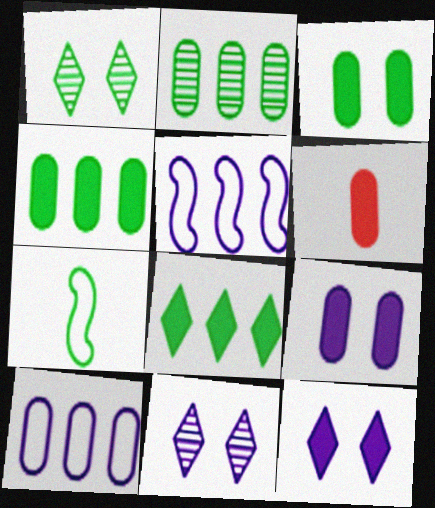[[1, 4, 7], 
[1, 5, 6], 
[4, 6, 9]]